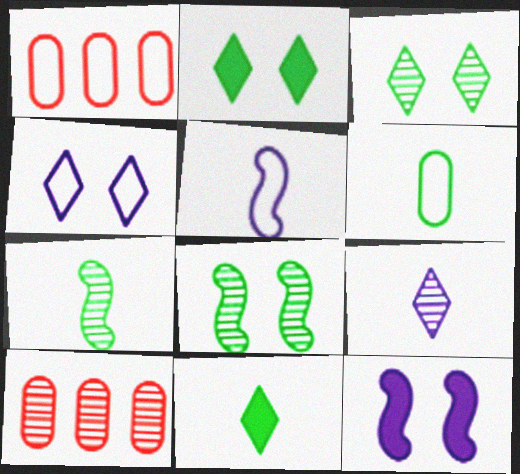[[2, 5, 10], 
[6, 7, 11], 
[8, 9, 10]]